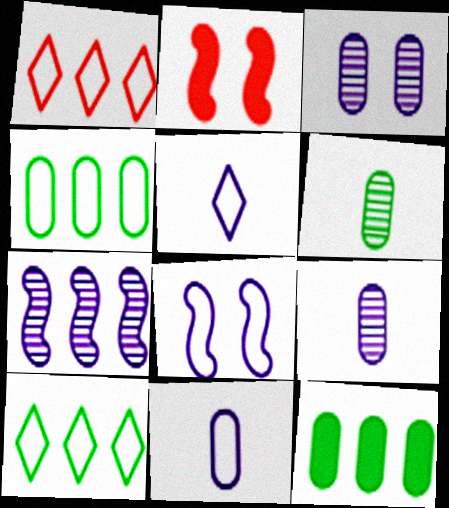[[1, 7, 12], 
[2, 9, 10]]